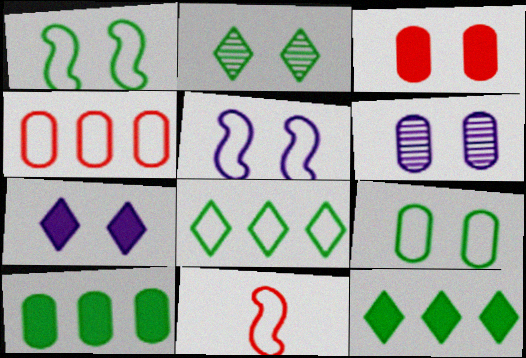[[2, 3, 5], 
[3, 6, 9], 
[5, 6, 7], 
[6, 11, 12]]